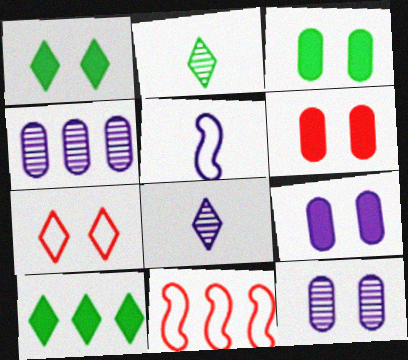[[2, 9, 11], 
[3, 6, 9], 
[3, 8, 11], 
[4, 10, 11], 
[7, 8, 10]]